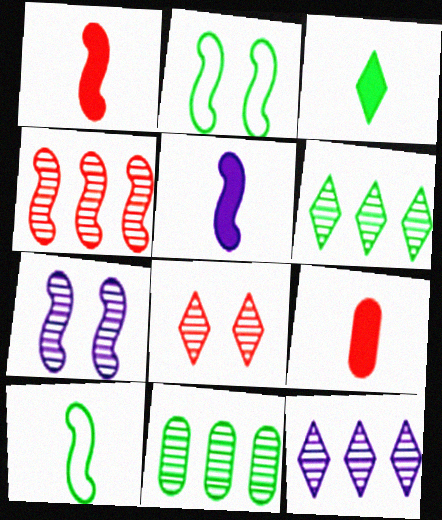[[2, 3, 11], 
[2, 4, 5], 
[2, 9, 12], 
[3, 5, 9], 
[4, 11, 12]]